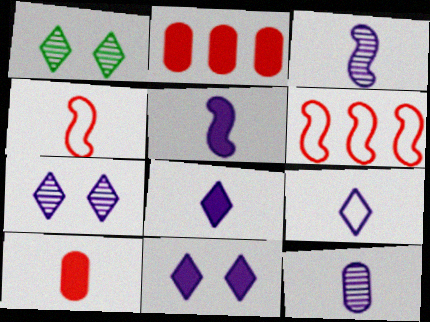[[5, 9, 12]]